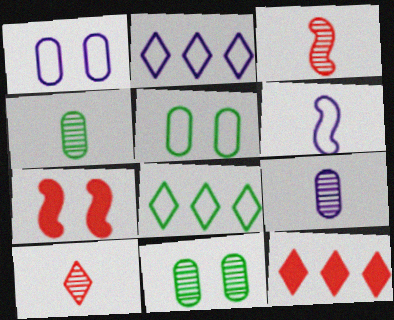[[1, 2, 6], 
[2, 4, 7], 
[6, 11, 12], 
[7, 8, 9]]